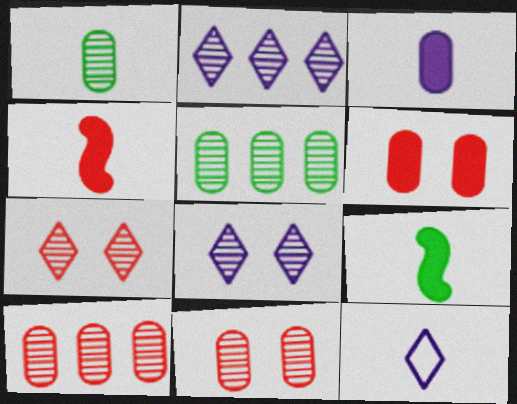[[1, 4, 12]]